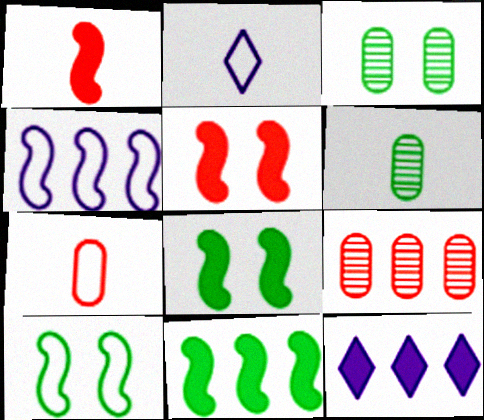[[1, 2, 6], 
[2, 8, 9]]